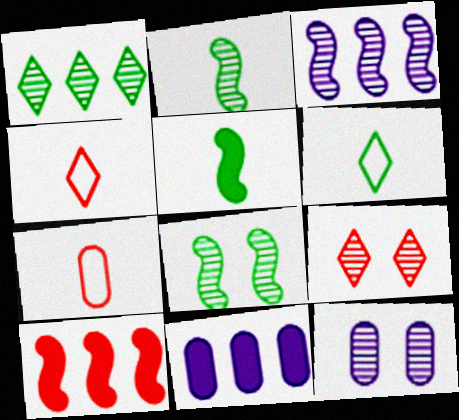[[4, 8, 11], 
[6, 10, 12], 
[7, 9, 10], 
[8, 9, 12]]